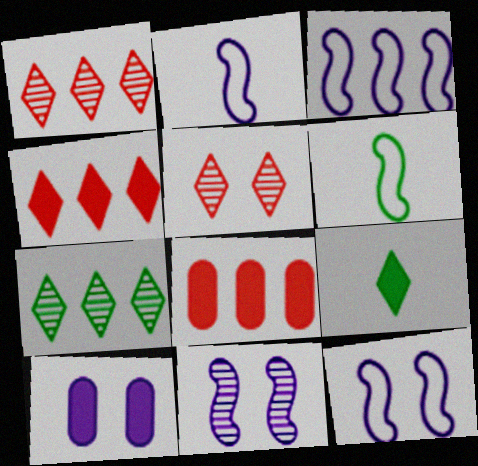[[1, 6, 10], 
[2, 3, 12], 
[3, 7, 8]]